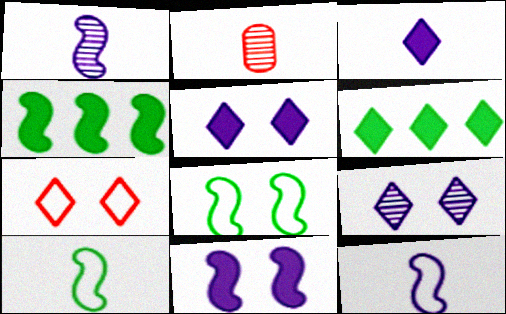[[2, 3, 10]]